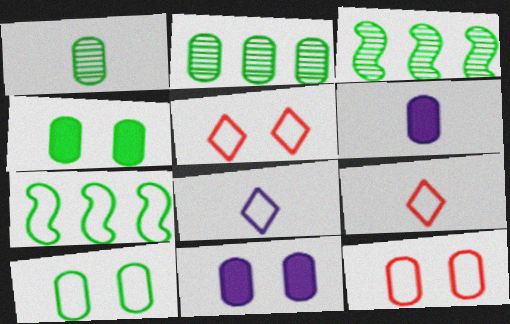[[2, 6, 12], 
[3, 5, 6], 
[3, 9, 11], 
[7, 8, 12]]